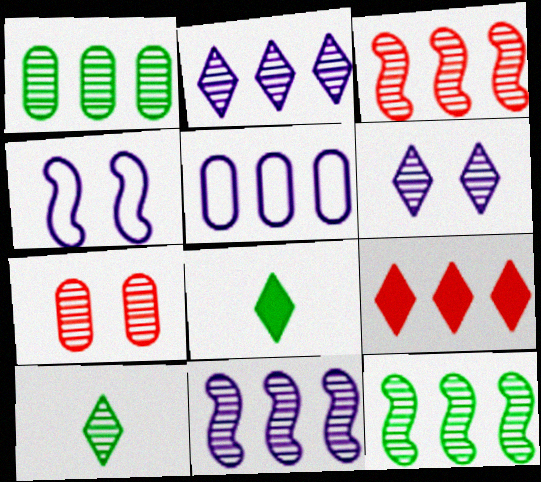[[1, 2, 3], 
[3, 11, 12], 
[5, 9, 12], 
[7, 10, 11]]